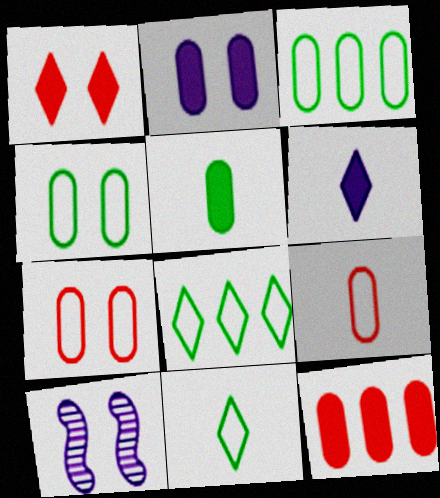[[1, 4, 10], 
[2, 5, 12], 
[10, 11, 12]]